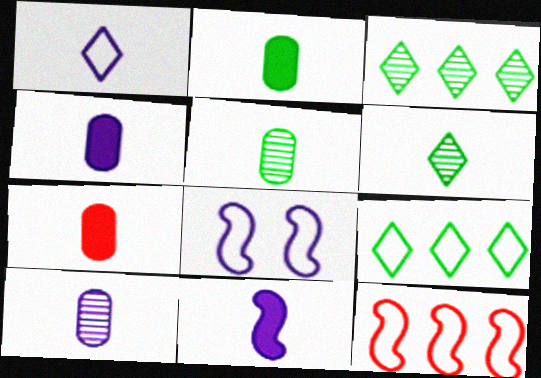[[1, 10, 11], 
[2, 4, 7], 
[3, 7, 8]]